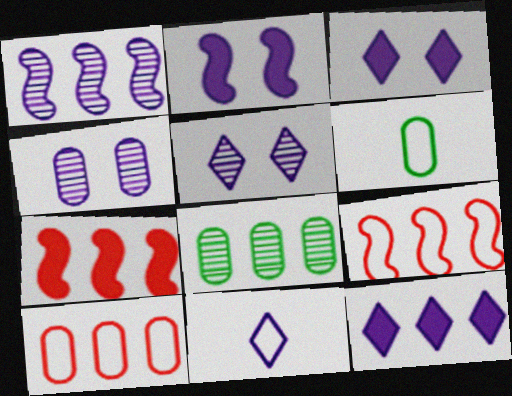[[5, 6, 7], 
[5, 11, 12], 
[8, 9, 12]]